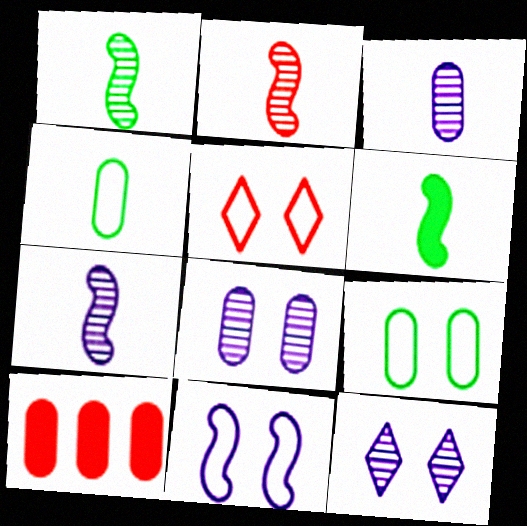[[1, 2, 7], 
[2, 5, 10], 
[3, 9, 10], 
[4, 8, 10], 
[5, 9, 11]]